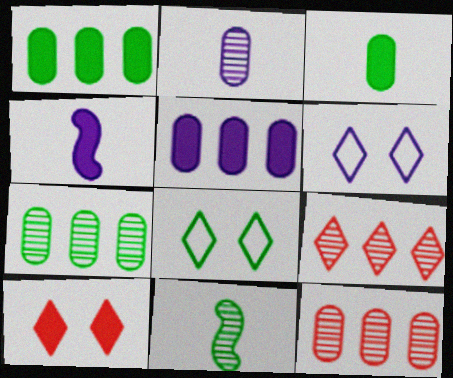[[1, 4, 10], 
[1, 8, 11], 
[4, 8, 12]]